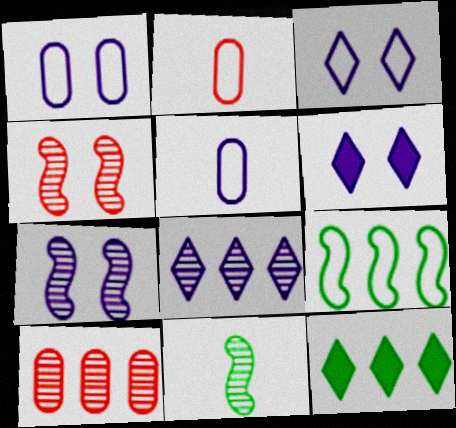[[1, 6, 7], 
[2, 3, 9], 
[2, 7, 12], 
[4, 5, 12]]